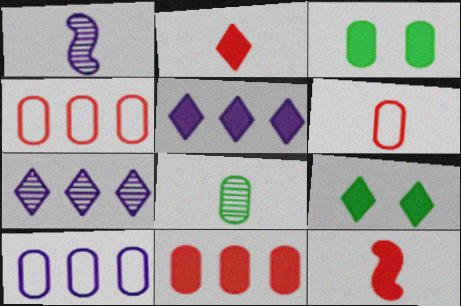[[1, 4, 9], 
[2, 5, 9], 
[3, 5, 12]]